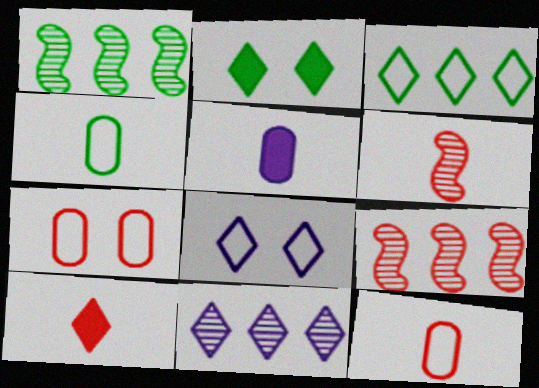[[1, 2, 4], 
[6, 10, 12], 
[7, 9, 10]]